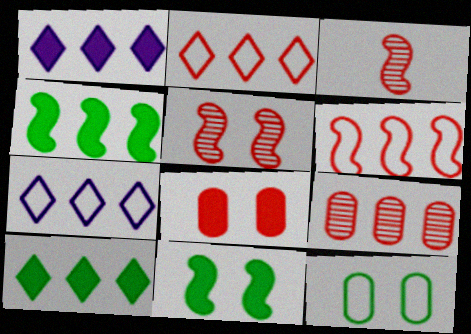[[1, 3, 12], 
[2, 3, 8], 
[4, 7, 9]]